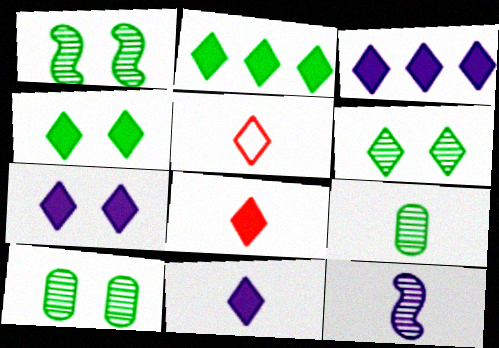[[1, 6, 10], 
[2, 7, 8], 
[3, 4, 8], 
[3, 5, 6], 
[3, 7, 11]]